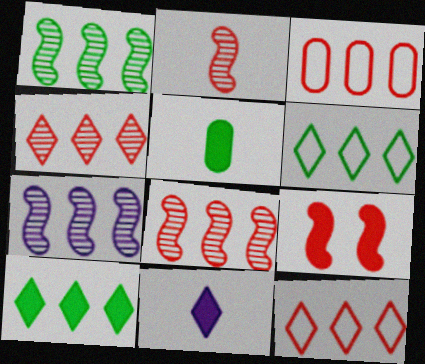[[1, 7, 8], 
[3, 7, 10]]